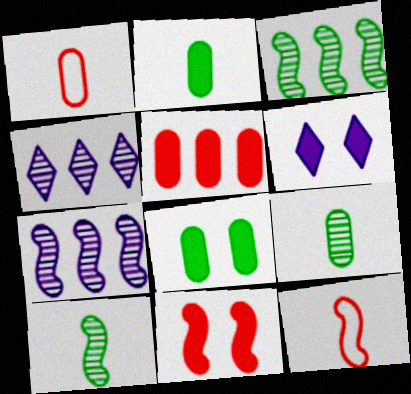[[1, 3, 6], 
[4, 8, 12], 
[6, 8, 11]]